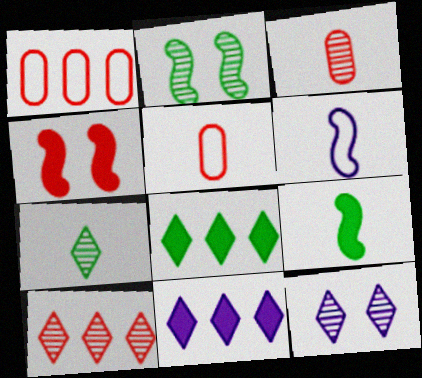[[1, 9, 12], 
[2, 5, 11], 
[4, 5, 10], 
[7, 10, 12]]